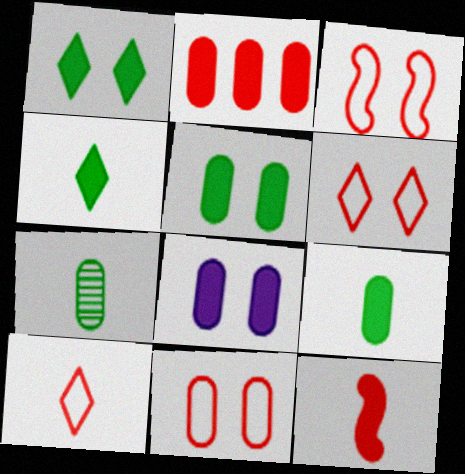[[2, 8, 9], 
[3, 6, 11]]